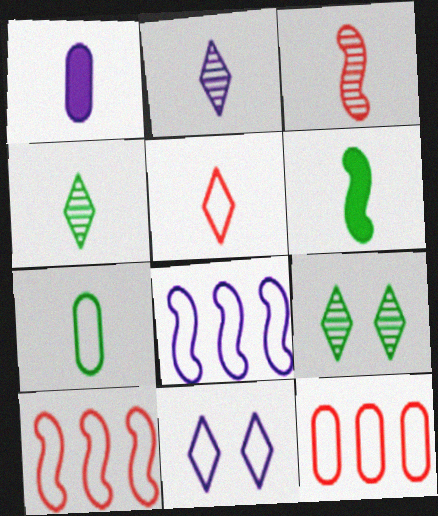[[1, 9, 10], 
[4, 6, 7], 
[7, 10, 11]]